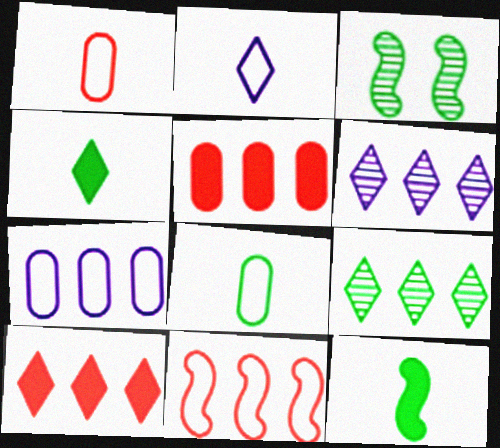[[2, 3, 5]]